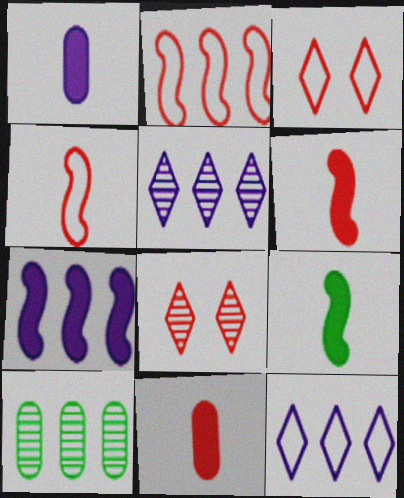[[2, 8, 11]]